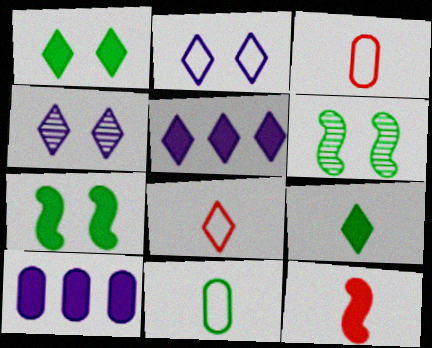[[1, 10, 12], 
[3, 5, 6], 
[6, 8, 10]]